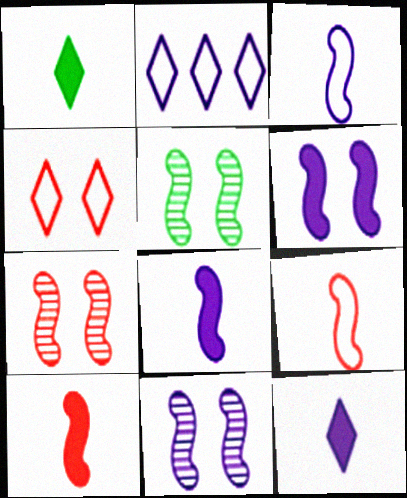[[5, 7, 11]]